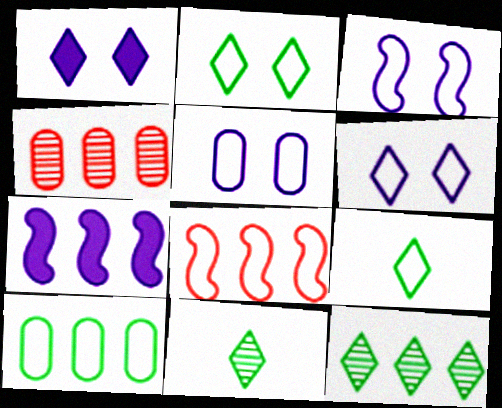[[3, 5, 6], 
[5, 8, 9]]